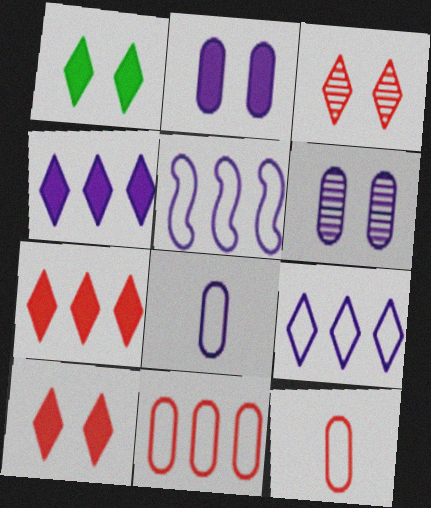[]